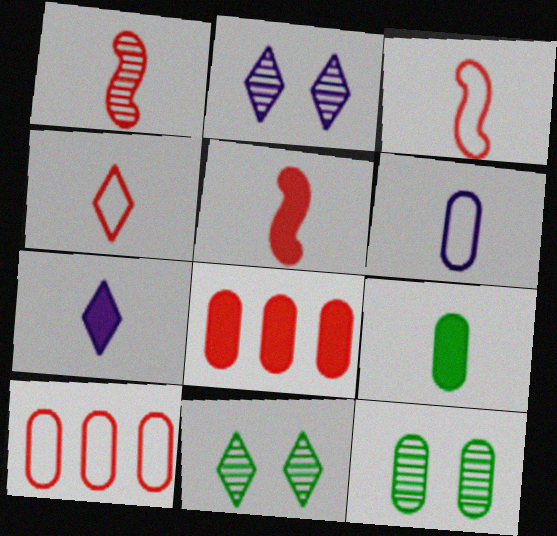[[1, 3, 5], 
[5, 7, 9], 
[6, 8, 12]]